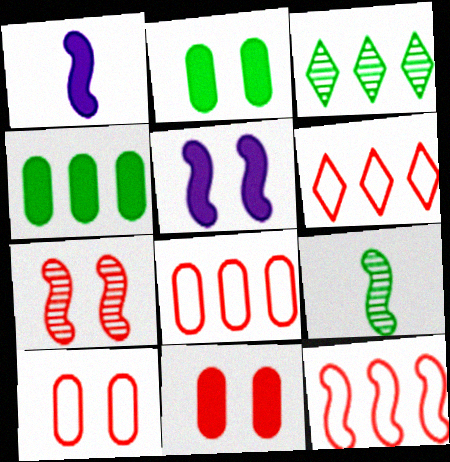[[1, 3, 10], 
[5, 9, 12], 
[6, 8, 12]]